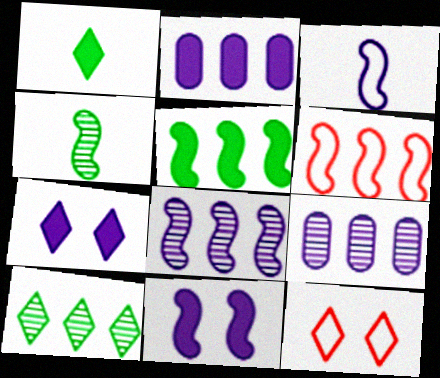[[2, 4, 12], 
[2, 6, 10], 
[3, 7, 9], 
[3, 8, 11], 
[4, 6, 11], 
[5, 6, 8]]